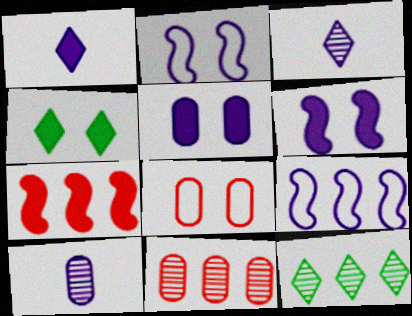[[3, 5, 9]]